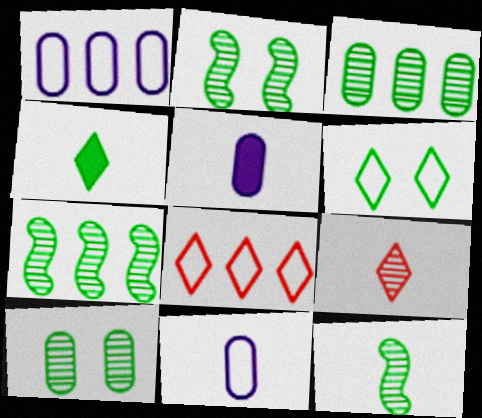[[2, 5, 8], 
[2, 7, 12]]